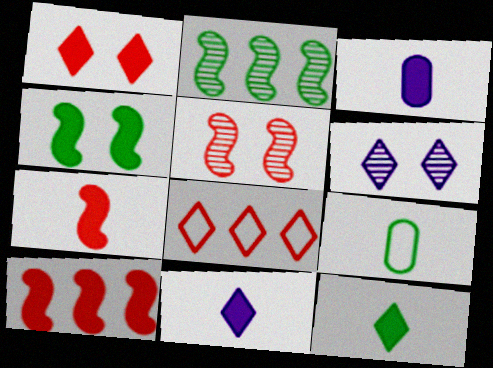[[3, 7, 12], 
[6, 8, 12], 
[6, 9, 10]]